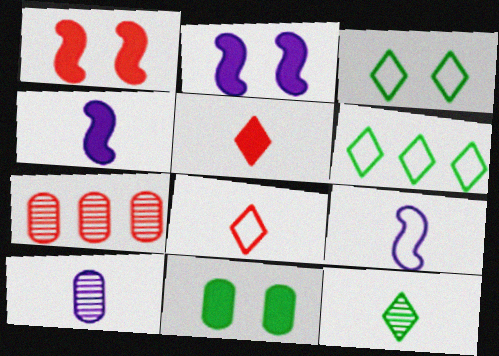[[1, 6, 10], 
[1, 7, 8], 
[3, 4, 7]]